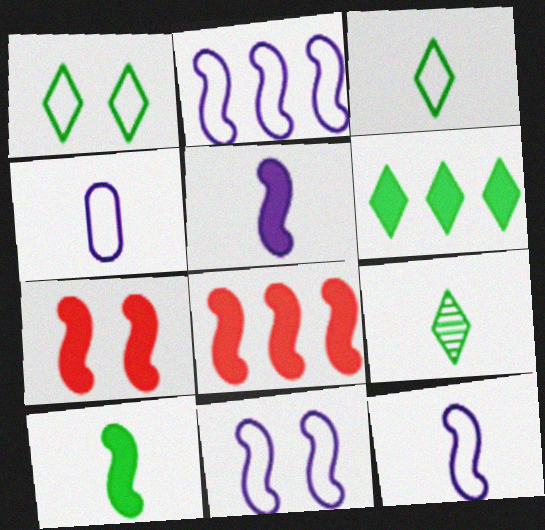[[1, 6, 9], 
[2, 11, 12]]